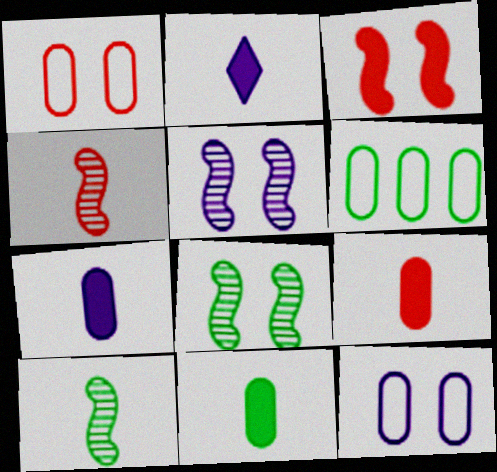[[7, 9, 11]]